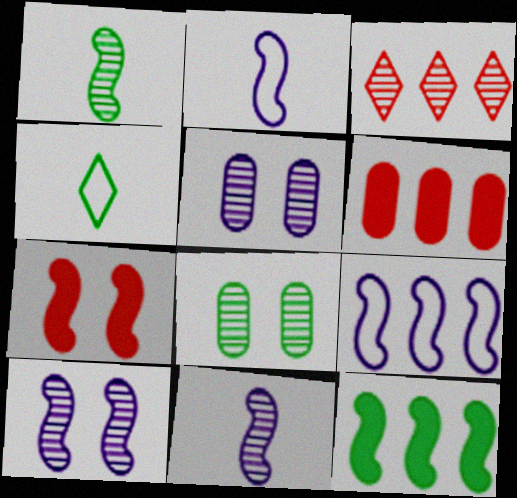[[1, 3, 5], 
[1, 7, 9], 
[3, 8, 11], 
[4, 6, 10], 
[4, 8, 12]]